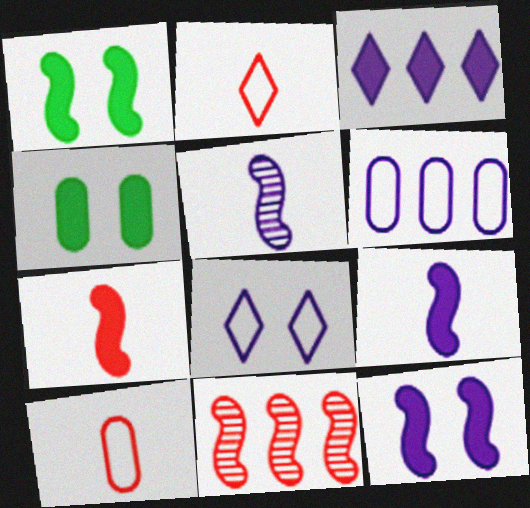[[3, 4, 7]]